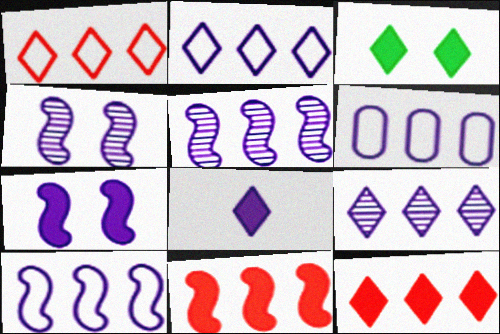[[2, 6, 10], 
[3, 8, 12], 
[4, 6, 8]]